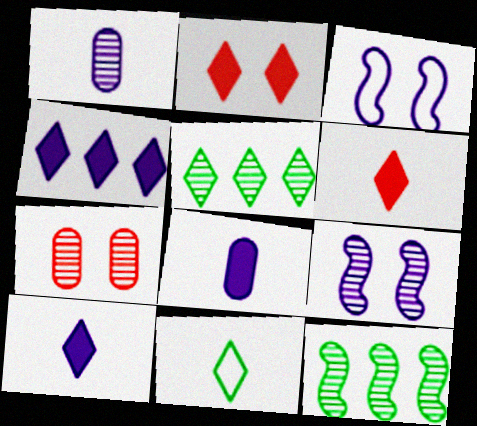[[1, 3, 4]]